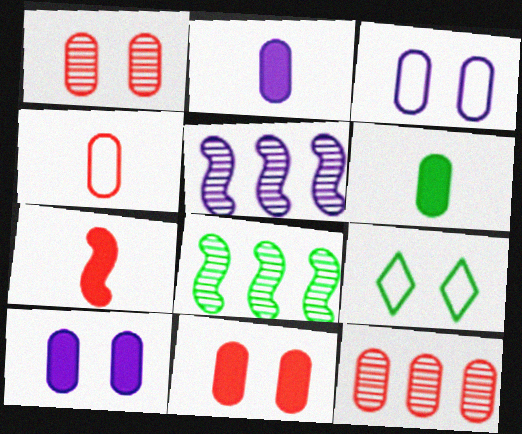[[3, 6, 12], 
[4, 11, 12], 
[6, 8, 9]]